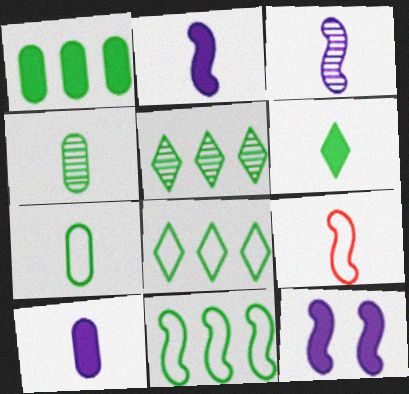[[1, 5, 11]]